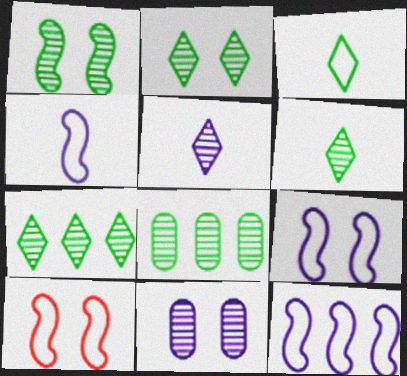[[1, 6, 8], 
[2, 6, 7], 
[4, 9, 12]]